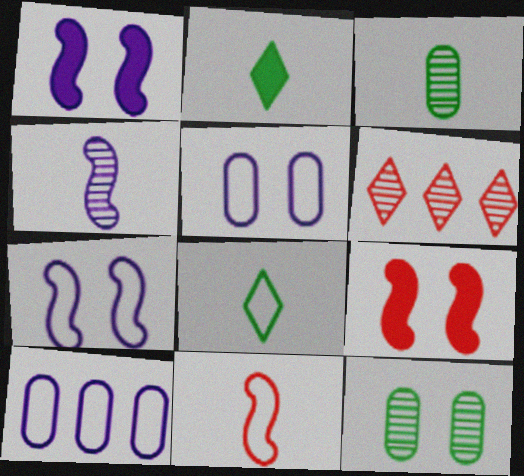[[4, 6, 12]]